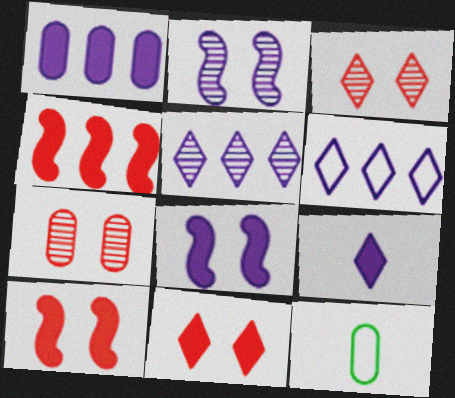[[1, 7, 12], 
[1, 8, 9], 
[5, 10, 12]]